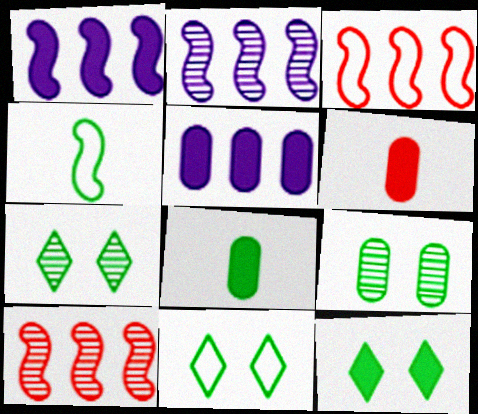[[1, 6, 12], 
[2, 6, 11], 
[7, 11, 12]]